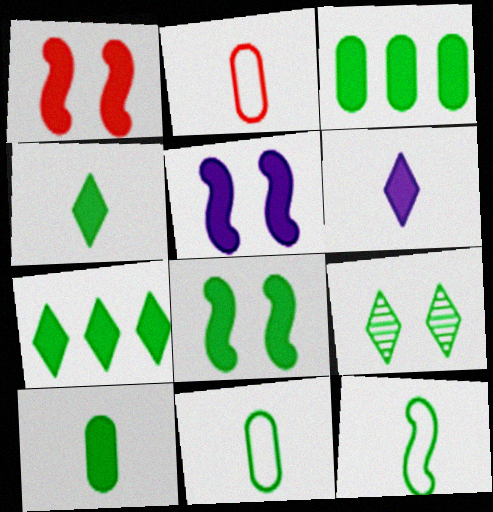[[1, 3, 6], 
[1, 5, 8], 
[3, 4, 8], 
[3, 9, 12], 
[7, 8, 10]]